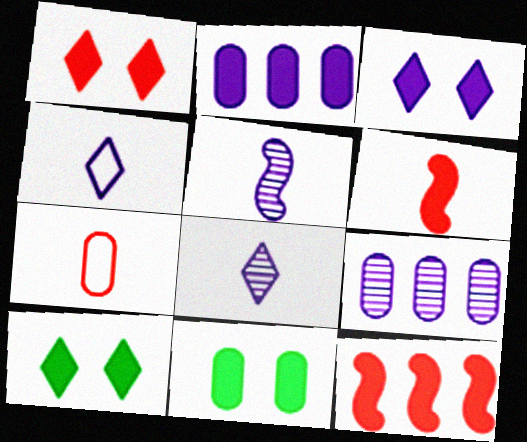[[1, 3, 10], 
[2, 6, 10], 
[7, 9, 11]]